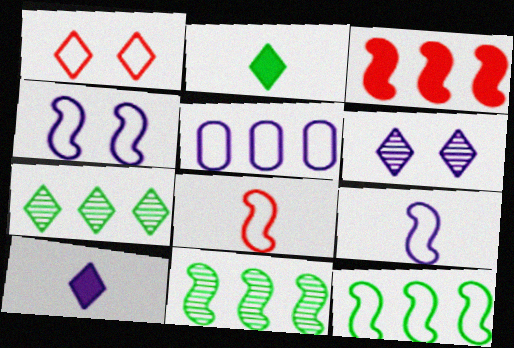[[1, 7, 10], 
[3, 5, 7], 
[4, 8, 12]]